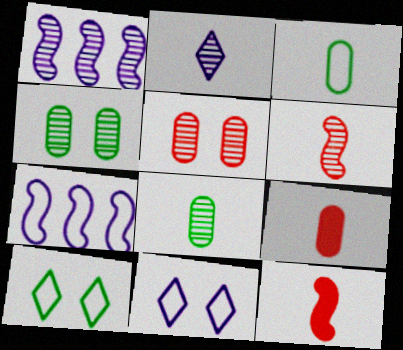[[1, 9, 10], 
[2, 3, 12], 
[2, 6, 8]]